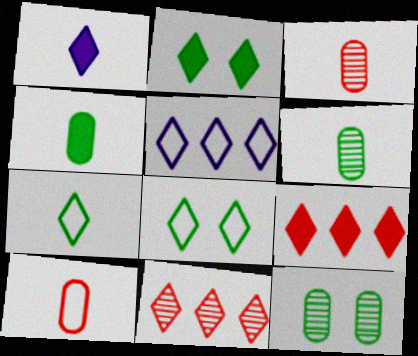[[1, 2, 9], 
[1, 8, 11]]